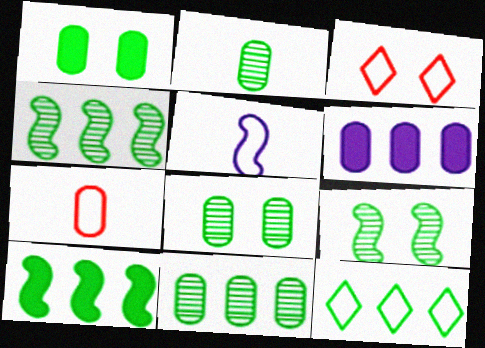[[2, 8, 11], 
[6, 7, 8], 
[10, 11, 12]]